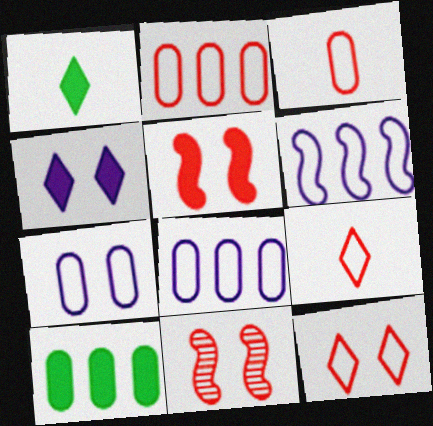[[1, 8, 11]]